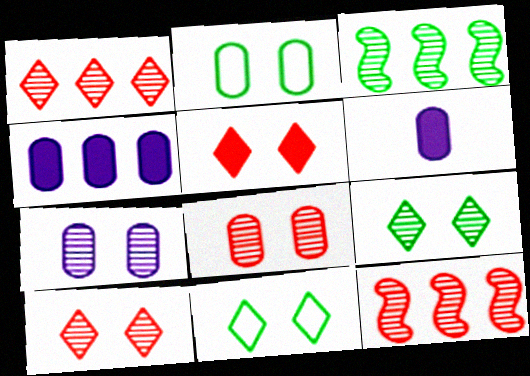[[6, 11, 12]]